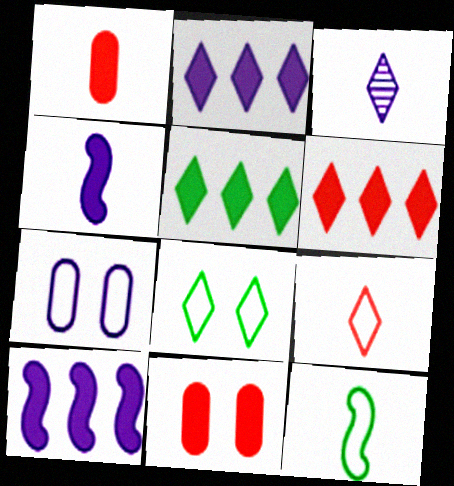[[1, 3, 12], 
[2, 5, 6], 
[3, 6, 8], 
[3, 7, 10], 
[4, 5, 11]]